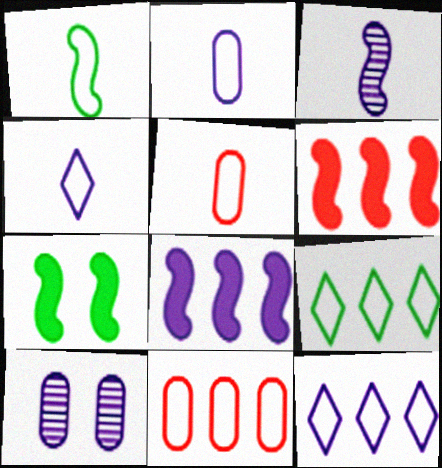[[1, 4, 5], 
[4, 8, 10]]